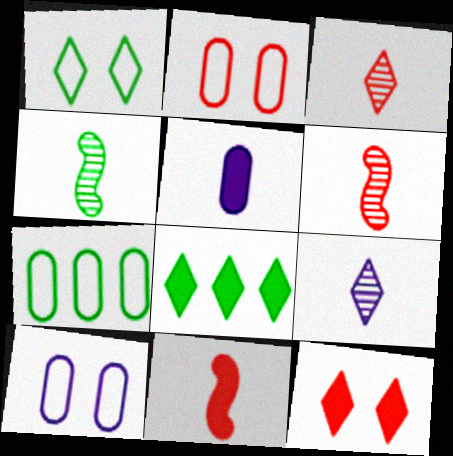[[6, 8, 10]]